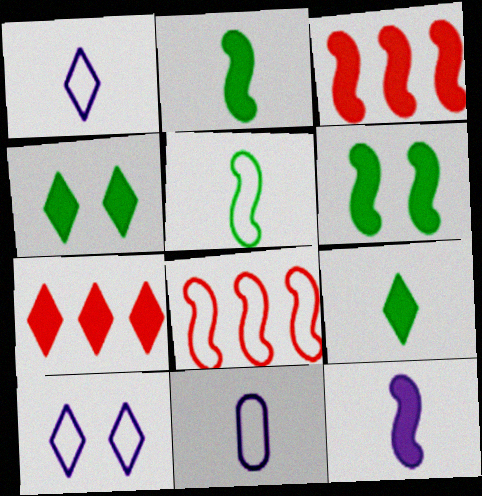[[3, 6, 12]]